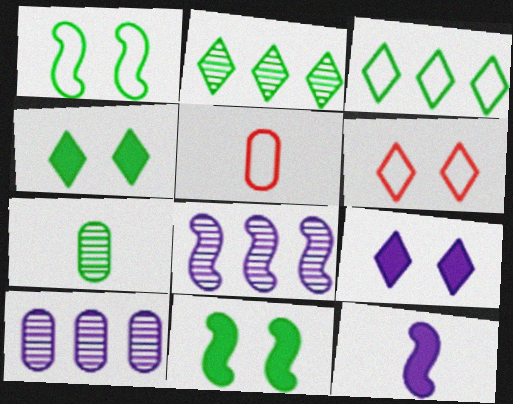[[3, 7, 11], 
[4, 5, 8]]